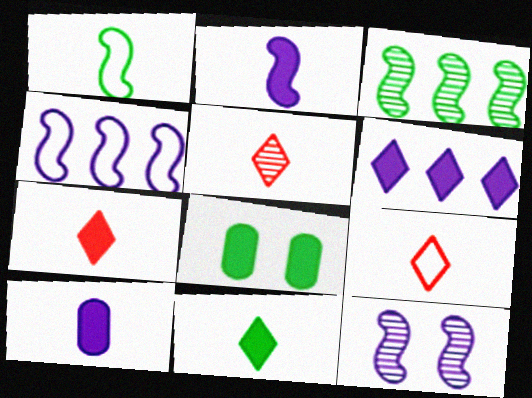[[1, 5, 10], 
[2, 4, 12], 
[4, 5, 8], 
[5, 7, 9]]